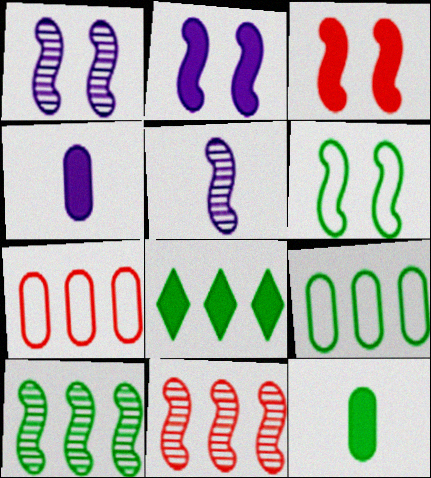[[1, 3, 6], 
[3, 4, 8], 
[8, 9, 10]]